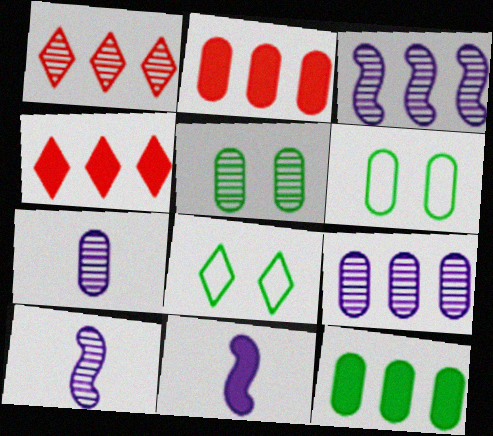[[1, 5, 10], 
[1, 6, 11], 
[2, 6, 7], 
[2, 8, 10], 
[4, 6, 10]]